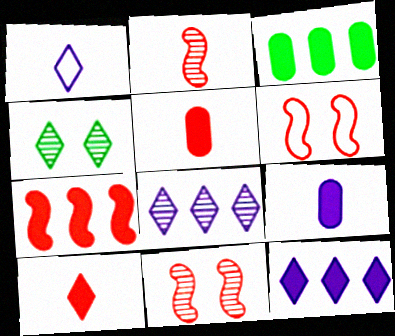[[1, 3, 11], 
[2, 6, 7], 
[3, 7, 12]]